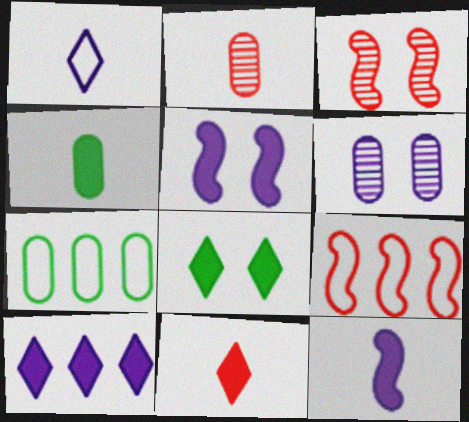[[4, 11, 12], 
[8, 10, 11]]